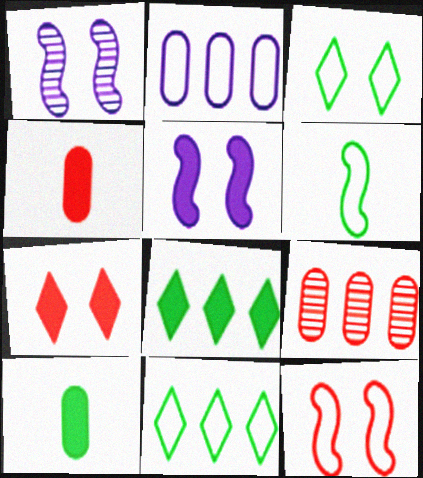[[1, 4, 11], 
[4, 5, 8]]